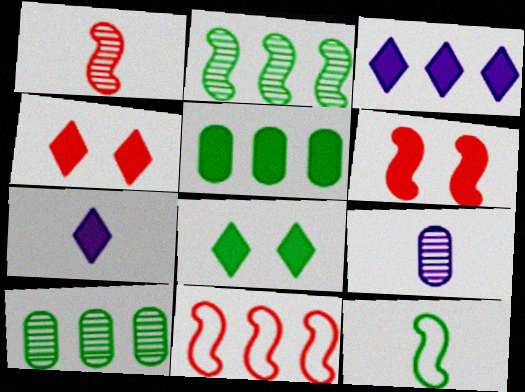[[1, 6, 11], 
[3, 10, 11], 
[5, 6, 7], 
[8, 9, 11], 
[8, 10, 12]]